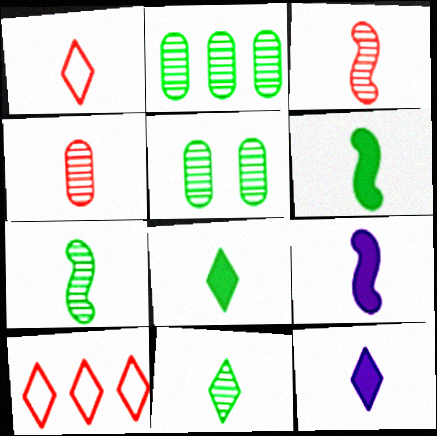[[1, 11, 12], 
[5, 9, 10]]